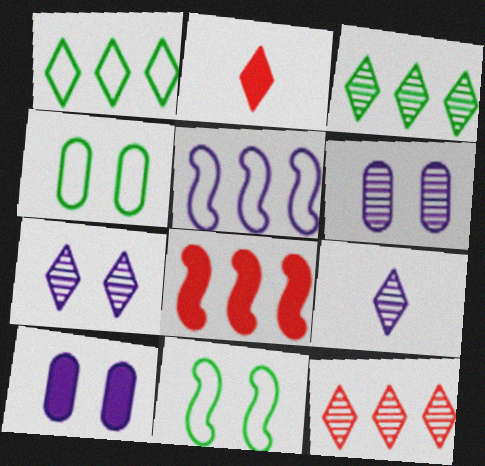[[1, 2, 7], 
[4, 8, 9], 
[5, 9, 10]]